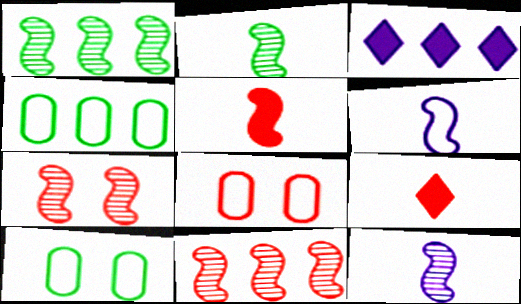[[1, 7, 12], 
[2, 3, 8], 
[2, 5, 6], 
[3, 4, 11], 
[8, 9, 11]]